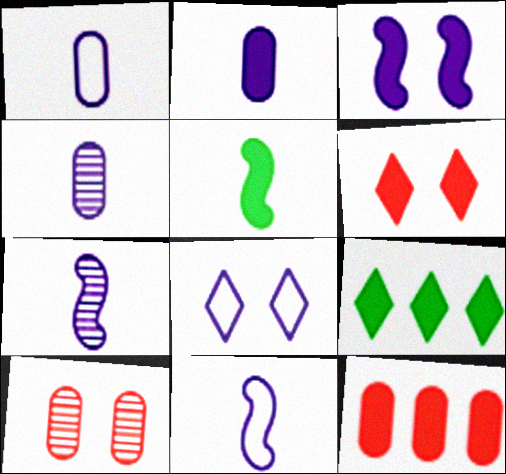[[1, 2, 4], 
[9, 10, 11]]